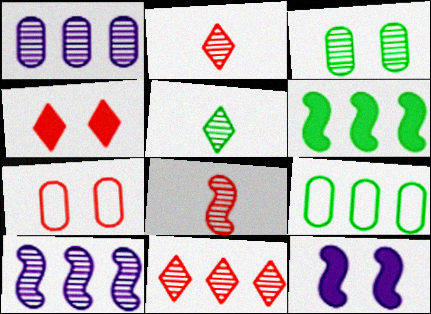[[2, 3, 10], 
[2, 9, 12]]